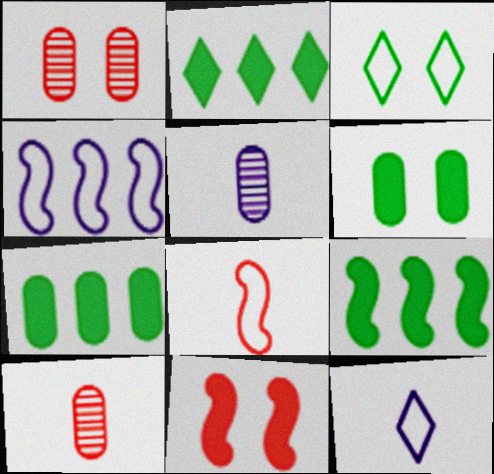[[1, 9, 12], 
[2, 7, 9]]